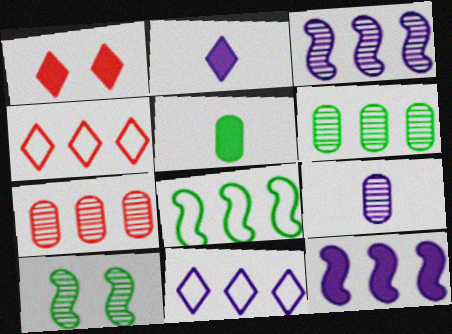[[1, 5, 12], 
[1, 8, 9], 
[4, 6, 12]]